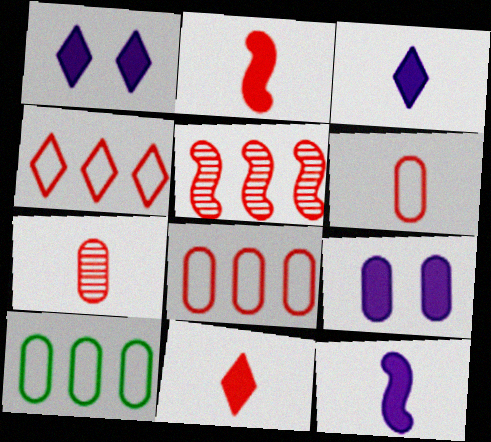[[7, 9, 10]]